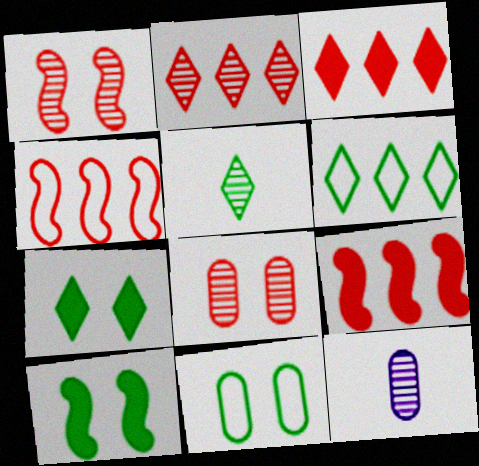[[4, 7, 12], 
[5, 6, 7]]